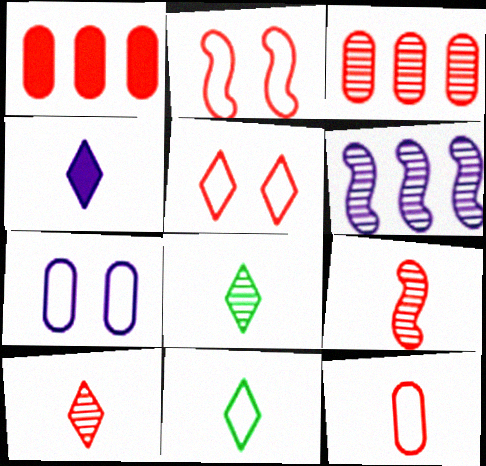[[1, 2, 10], 
[1, 5, 9], 
[4, 6, 7], 
[4, 10, 11]]